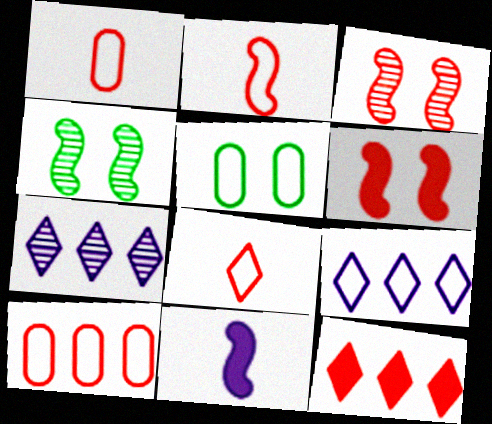[[1, 2, 8], 
[1, 3, 12], 
[2, 5, 9]]